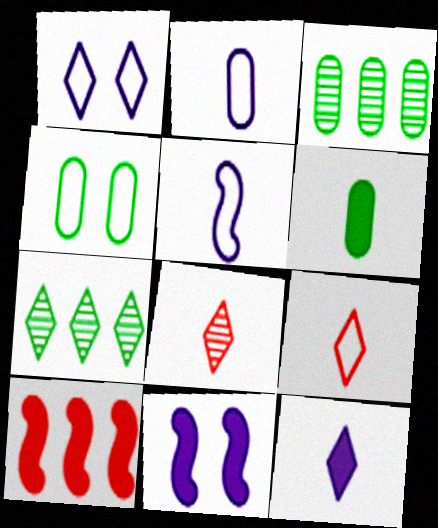[[3, 4, 6], 
[3, 9, 11], 
[5, 6, 8]]